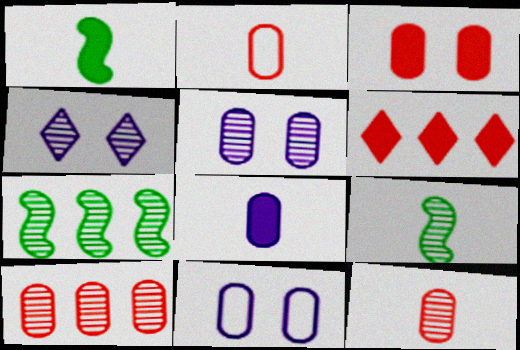[[2, 3, 10], 
[4, 7, 12], 
[4, 9, 10], 
[6, 9, 11]]